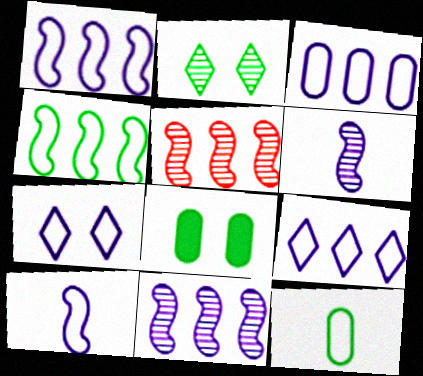[[1, 3, 9], 
[3, 7, 10]]